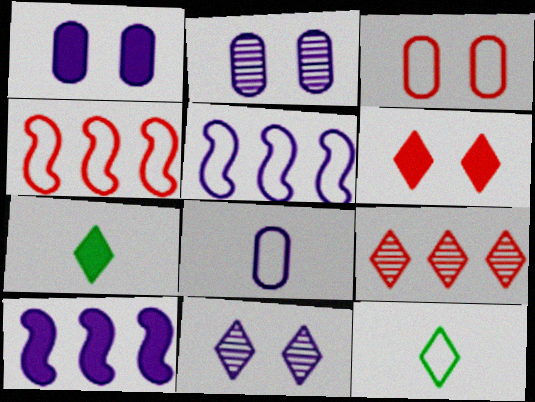[[2, 4, 7], 
[3, 5, 12], 
[8, 10, 11]]